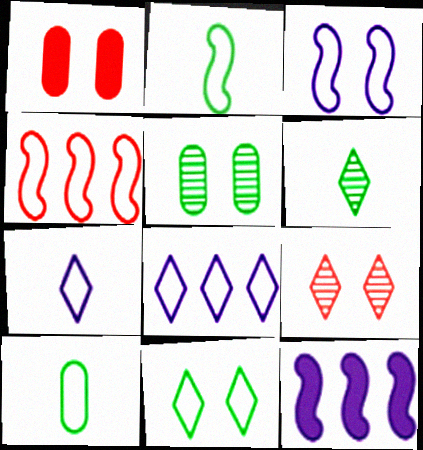[[2, 3, 4], 
[9, 10, 12]]